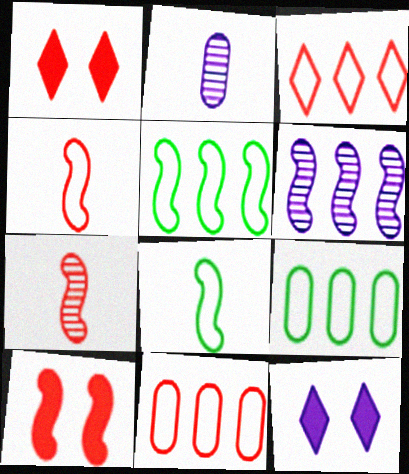[[1, 2, 5], 
[1, 7, 11], 
[6, 8, 10], 
[7, 9, 12]]